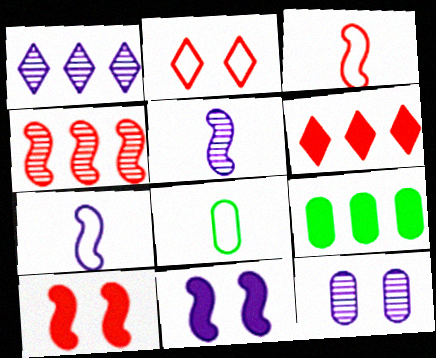[[1, 5, 12], 
[1, 8, 10], 
[2, 5, 9], 
[3, 4, 10]]